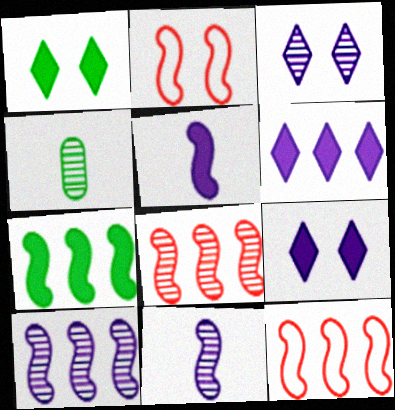[[2, 4, 6], 
[2, 7, 11], 
[3, 4, 8], 
[4, 9, 12], 
[7, 10, 12]]